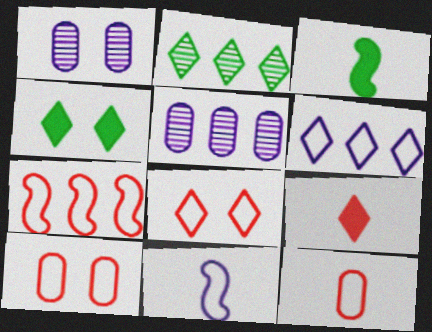[[3, 5, 8], 
[7, 8, 12]]